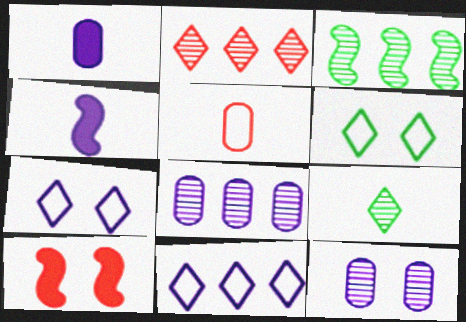[[2, 3, 8], 
[2, 5, 10], 
[4, 5, 9], 
[4, 7, 8], 
[4, 11, 12], 
[6, 10, 12]]